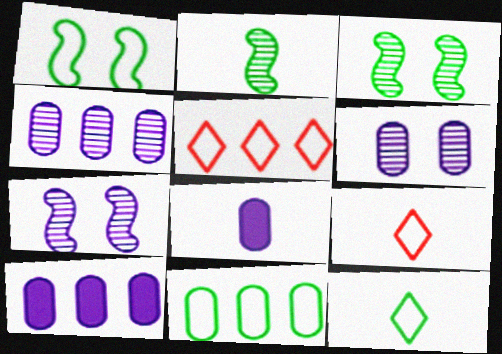[[1, 11, 12], 
[2, 8, 9], 
[3, 5, 8], 
[3, 9, 10]]